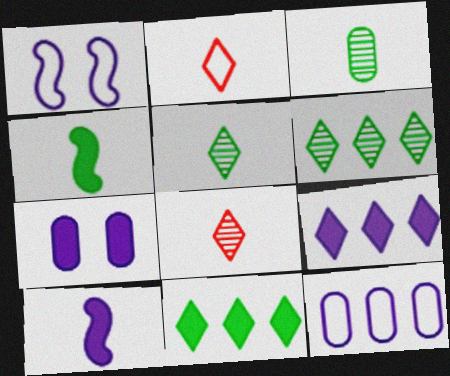[[2, 3, 10], 
[7, 9, 10]]